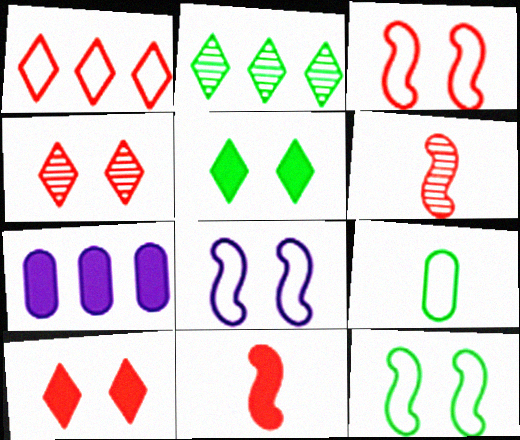[[1, 8, 9], 
[3, 8, 12], 
[5, 7, 11]]